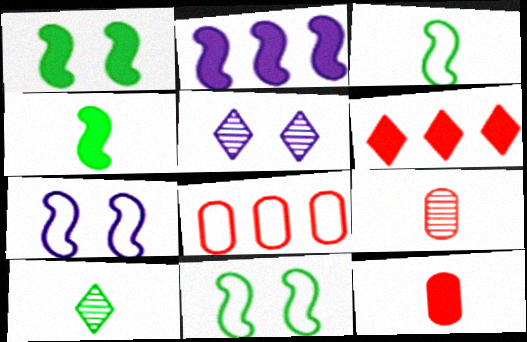[[4, 5, 8]]